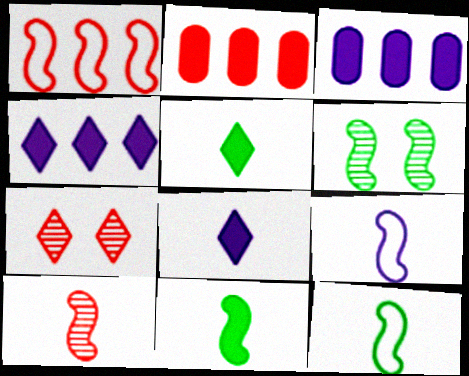[[3, 7, 12], 
[9, 10, 11]]